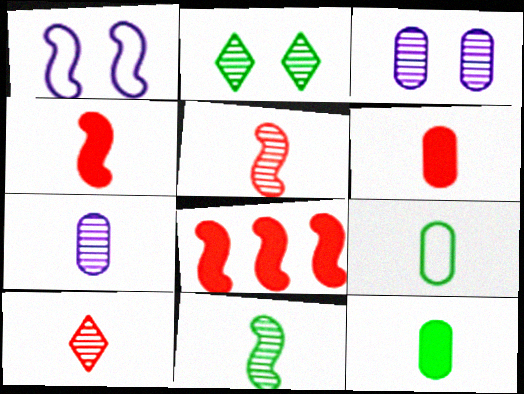[[1, 8, 11], 
[6, 7, 9], 
[7, 10, 11]]